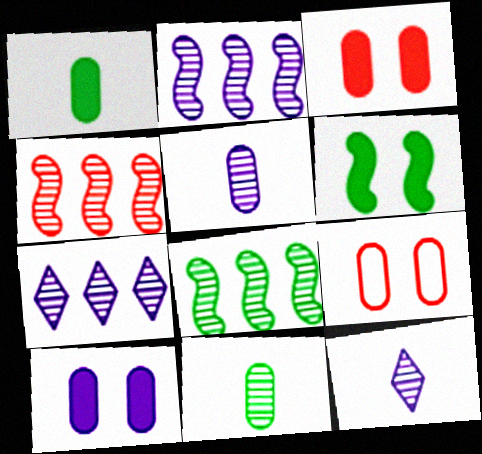[[2, 4, 8]]